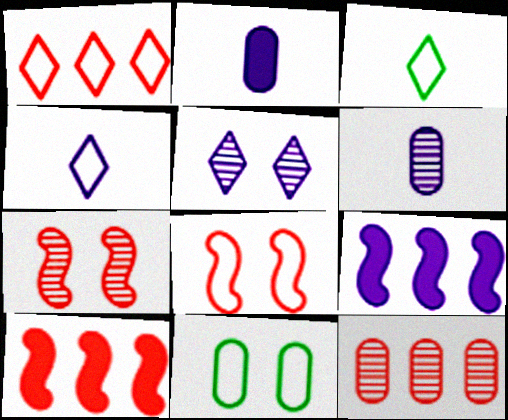[[1, 10, 12], 
[2, 11, 12]]